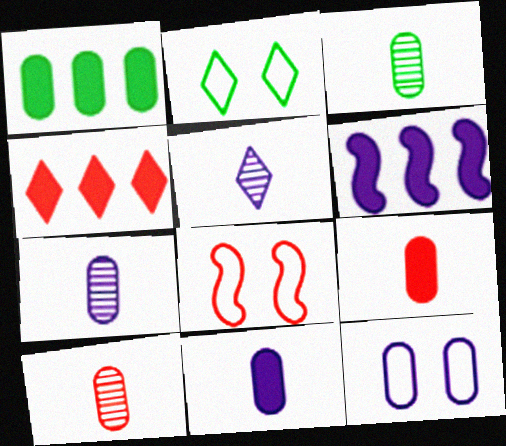[[1, 4, 6], 
[1, 5, 8], 
[1, 10, 12], 
[2, 4, 5], 
[2, 6, 10], 
[2, 8, 12], 
[3, 7, 10], 
[4, 8, 10], 
[5, 6, 12]]